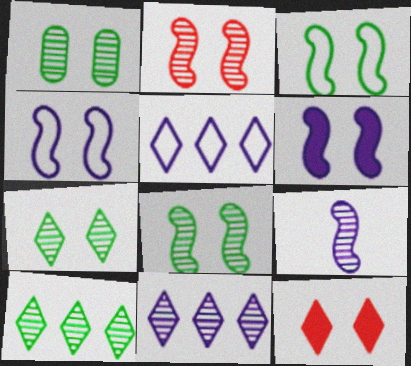[[1, 4, 12], 
[1, 7, 8], 
[2, 3, 6]]